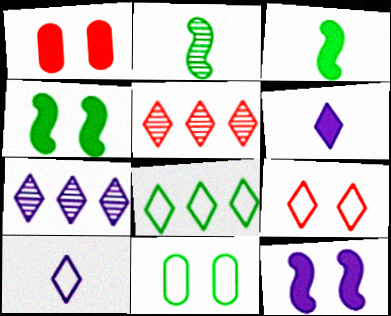[[8, 9, 10]]